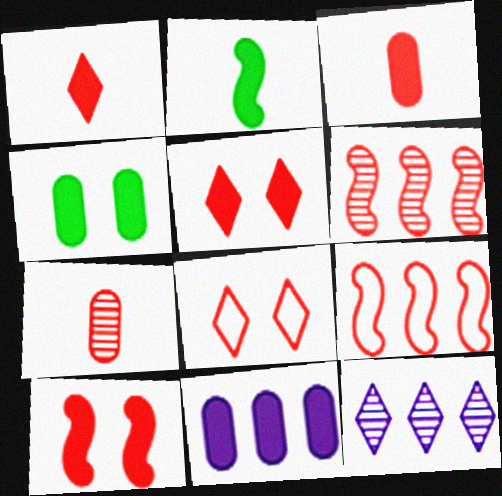[[2, 5, 11], 
[3, 4, 11], 
[3, 6, 8], 
[5, 7, 9]]